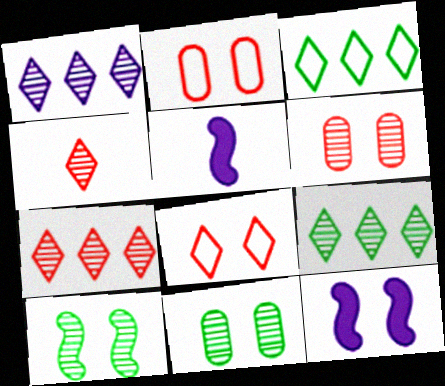[[1, 7, 9], 
[2, 5, 9], 
[3, 5, 6], 
[8, 11, 12]]